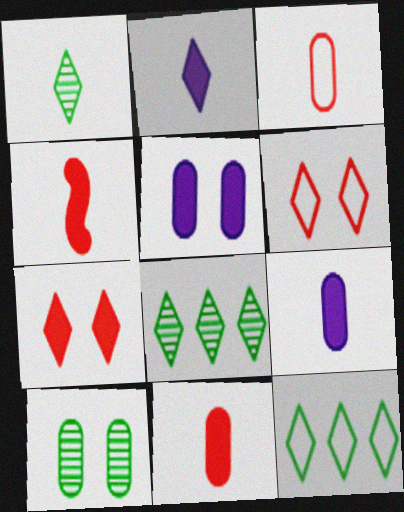[[2, 6, 8]]